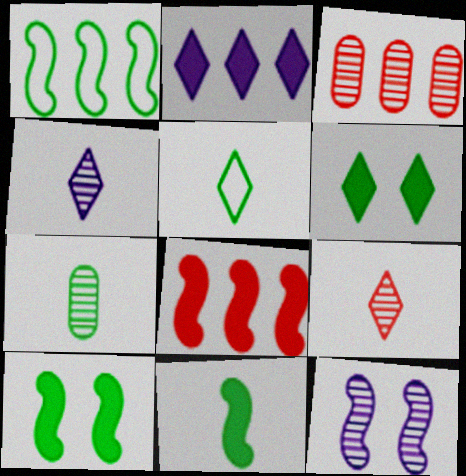[[1, 2, 3], 
[1, 6, 7], 
[5, 7, 11]]